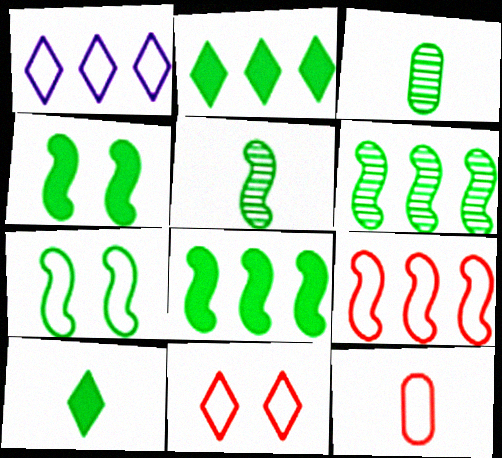[[1, 7, 12], 
[2, 3, 7], 
[5, 7, 8], 
[9, 11, 12]]